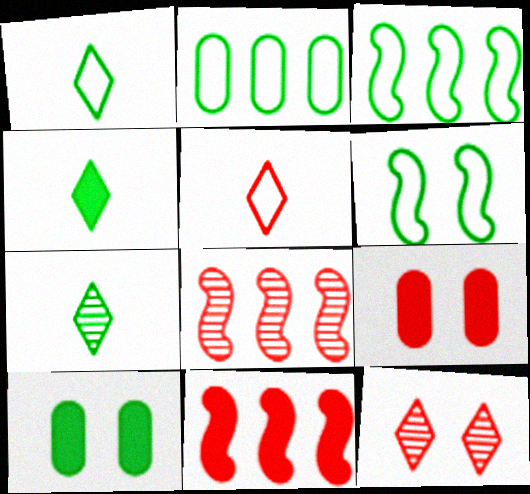[[1, 2, 6], 
[1, 4, 7], 
[3, 7, 10], 
[5, 8, 9]]